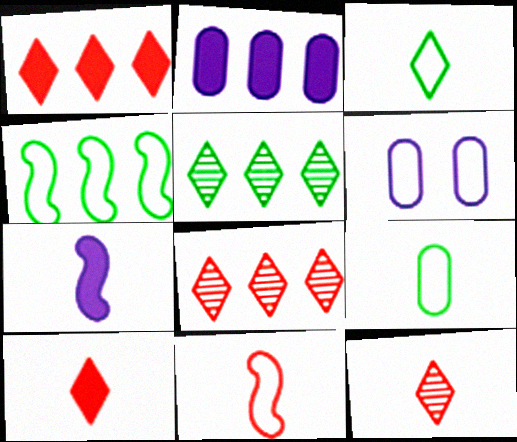[[2, 4, 8], 
[7, 9, 12]]